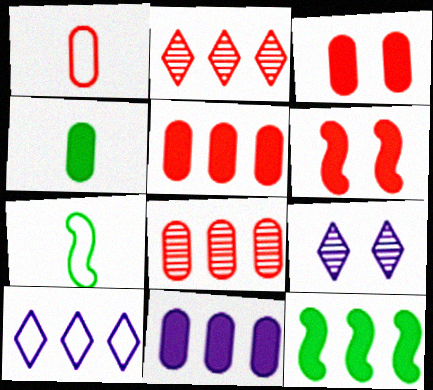[[1, 2, 6], 
[1, 3, 8], 
[1, 9, 12], 
[3, 4, 11], 
[5, 7, 9], 
[8, 10, 12]]